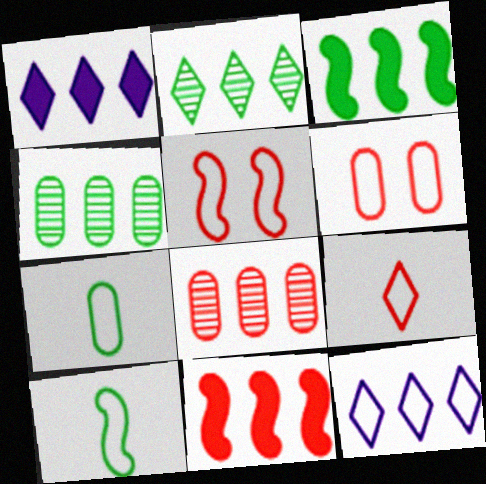[[3, 8, 12], 
[4, 11, 12], 
[5, 7, 12], 
[6, 10, 12]]